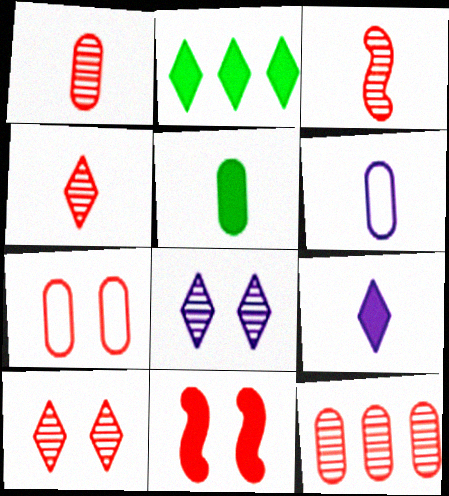[[1, 3, 4], 
[1, 5, 6], 
[3, 10, 12], 
[7, 10, 11]]